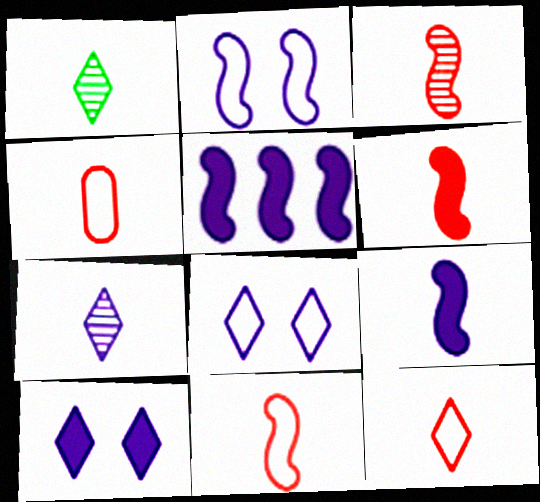[[1, 4, 9], 
[3, 6, 11], 
[4, 11, 12]]